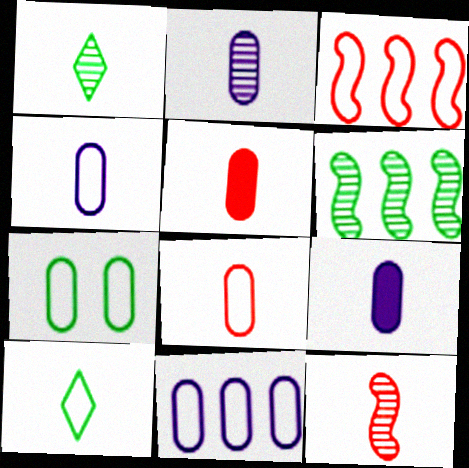[[1, 2, 12], 
[2, 4, 9], 
[7, 8, 11], 
[9, 10, 12]]